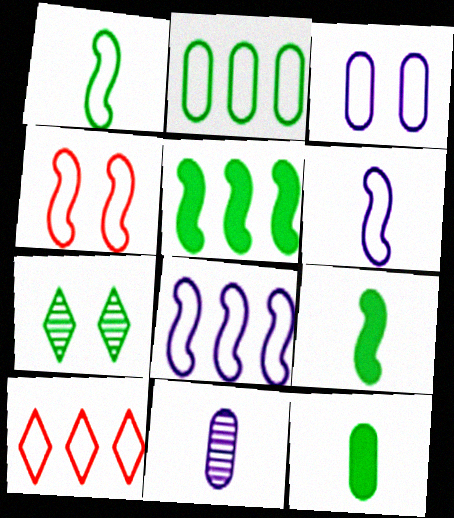[[1, 3, 10], 
[1, 4, 8], 
[2, 7, 9], 
[2, 8, 10]]